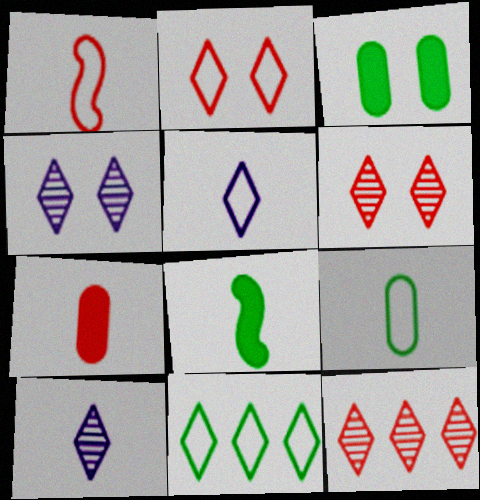[[1, 5, 9], 
[2, 5, 11]]